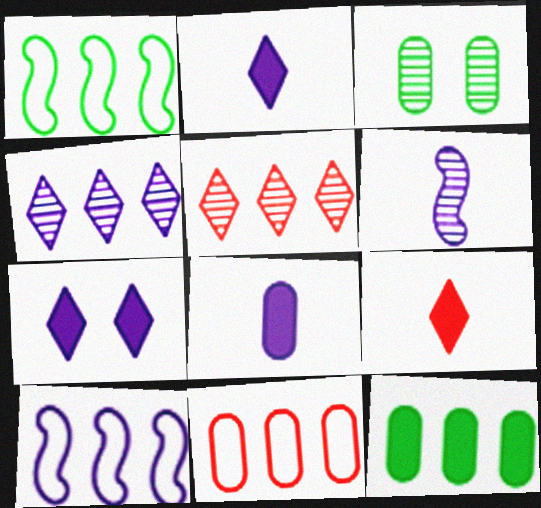[[3, 5, 6], 
[3, 8, 11], 
[3, 9, 10], 
[5, 10, 12]]